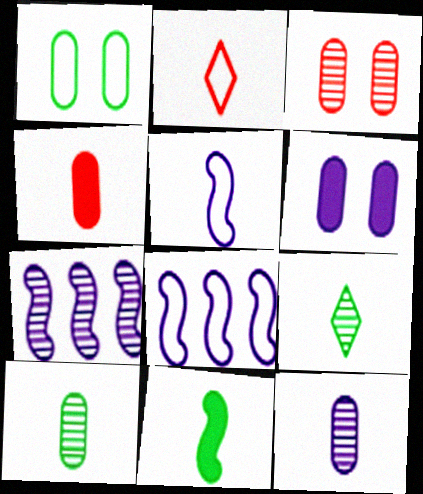[[1, 2, 8], 
[1, 3, 6], 
[2, 11, 12], 
[3, 7, 9], 
[4, 5, 9]]